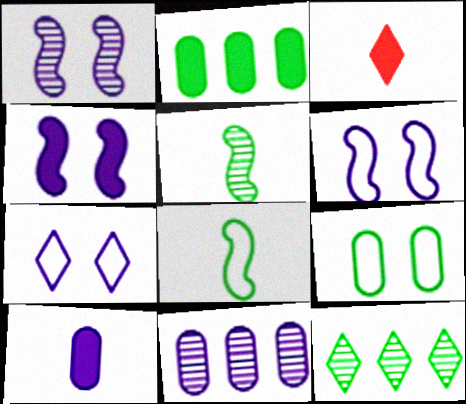[[1, 4, 6], 
[2, 3, 4], 
[3, 7, 12]]